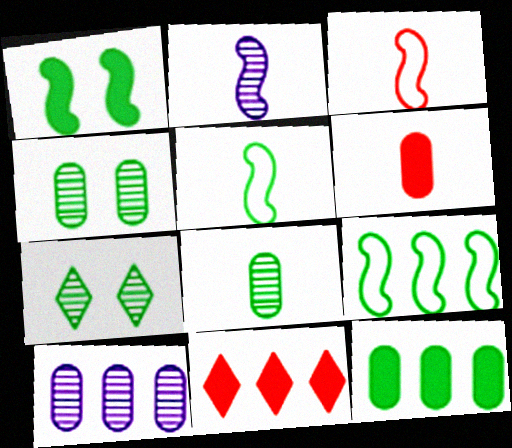[[5, 7, 12], 
[9, 10, 11]]